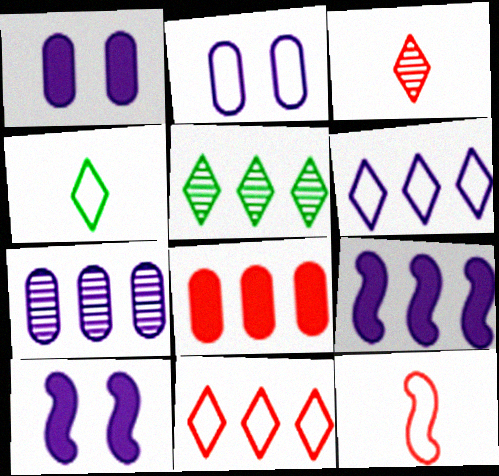[[1, 5, 12], 
[6, 7, 9]]